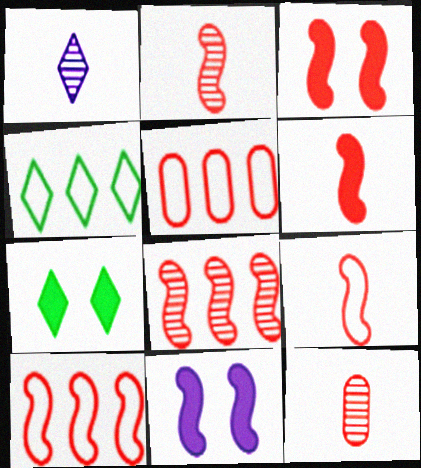[[2, 3, 10], 
[2, 6, 9], 
[3, 8, 9], 
[4, 11, 12]]